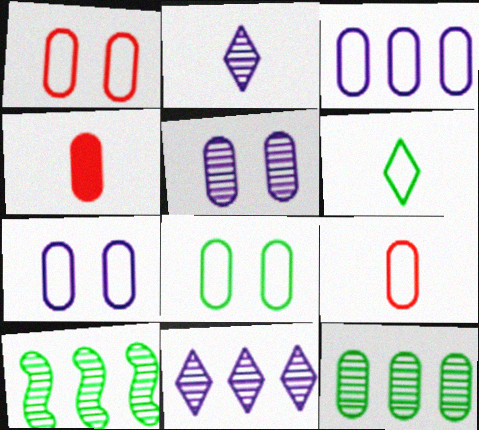[[1, 7, 8], 
[3, 8, 9], 
[4, 7, 12]]